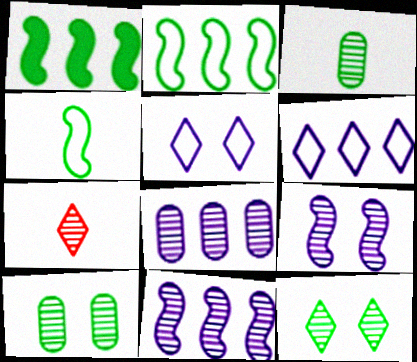[[7, 10, 11]]